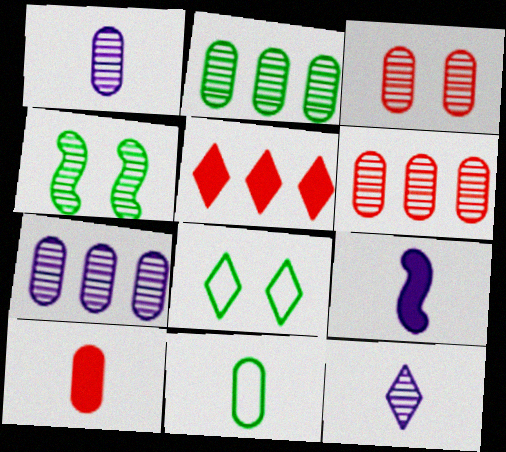[[1, 2, 3], 
[1, 10, 11], 
[2, 6, 7], 
[4, 6, 12], 
[5, 8, 12], 
[6, 8, 9]]